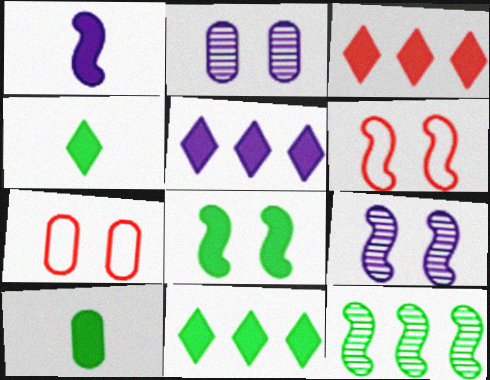[[1, 6, 12], 
[3, 5, 11], 
[6, 8, 9], 
[8, 10, 11]]